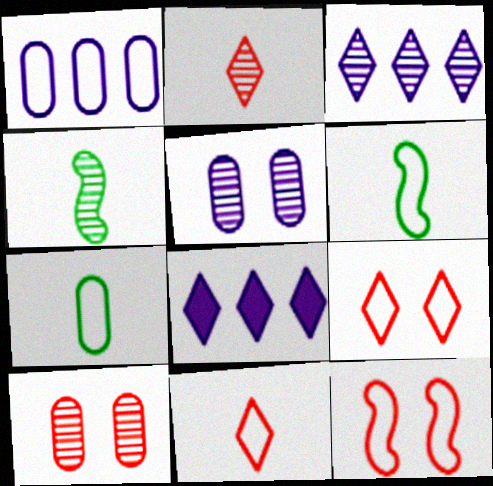[[1, 6, 9], 
[3, 4, 10], 
[6, 8, 10]]